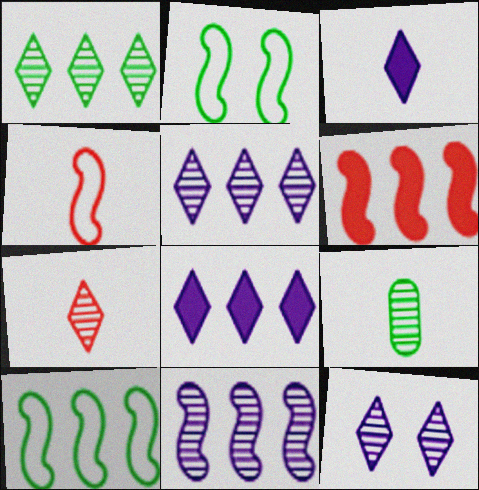[[1, 7, 12], 
[3, 4, 9], 
[6, 10, 11]]